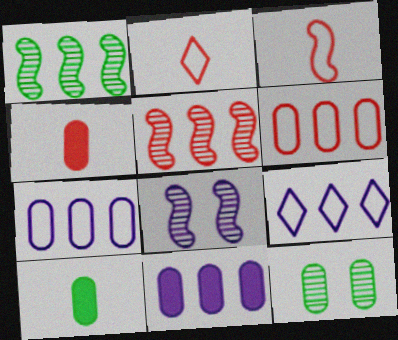[[4, 7, 12]]